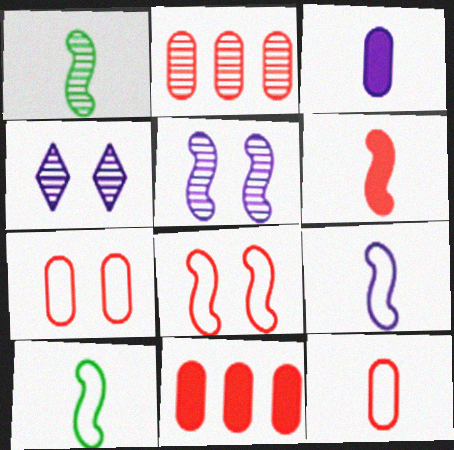[[1, 2, 4], 
[1, 6, 9], 
[4, 10, 11]]